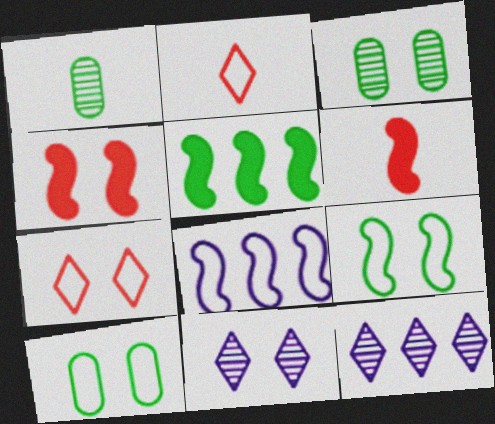[[2, 8, 10], 
[4, 10, 11], 
[6, 10, 12]]